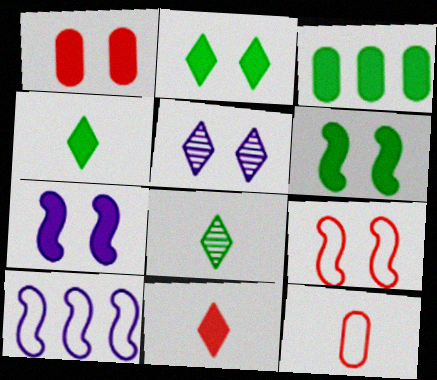[[1, 2, 7], 
[1, 8, 10], 
[3, 4, 6], 
[3, 7, 11]]